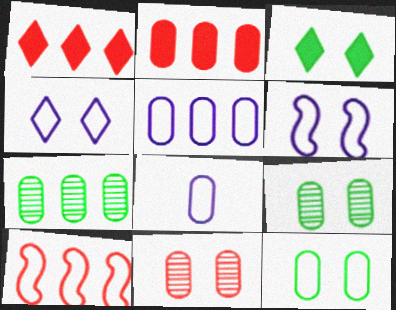[[2, 5, 7], 
[2, 8, 9], 
[3, 6, 11]]